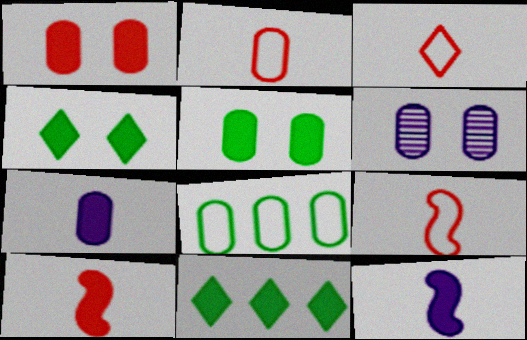[[1, 11, 12], 
[2, 3, 9], 
[6, 9, 11]]